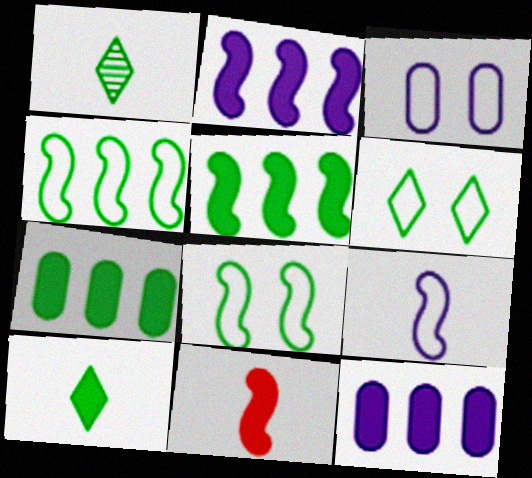[[1, 7, 8]]